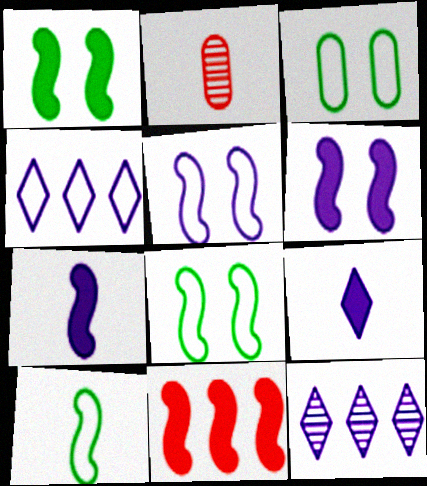[[1, 2, 4], 
[1, 7, 11], 
[2, 9, 10]]